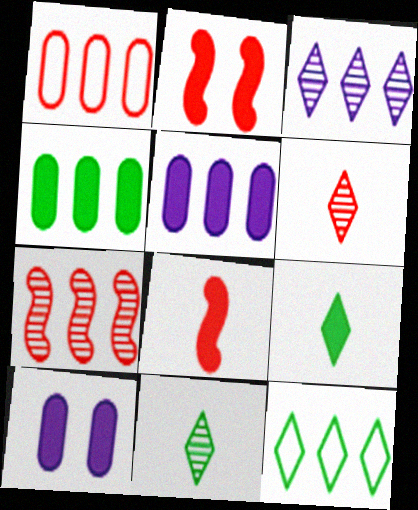[[1, 2, 6], 
[2, 5, 9], 
[5, 7, 12]]